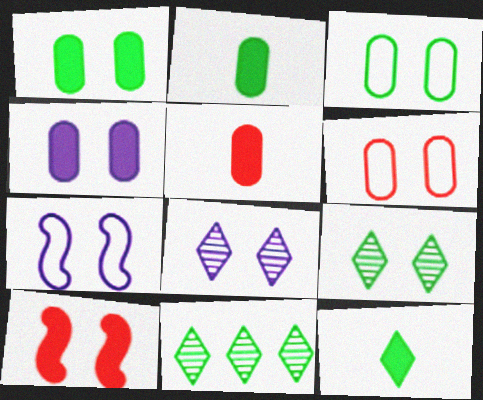[[3, 8, 10], 
[4, 7, 8], 
[5, 7, 11]]